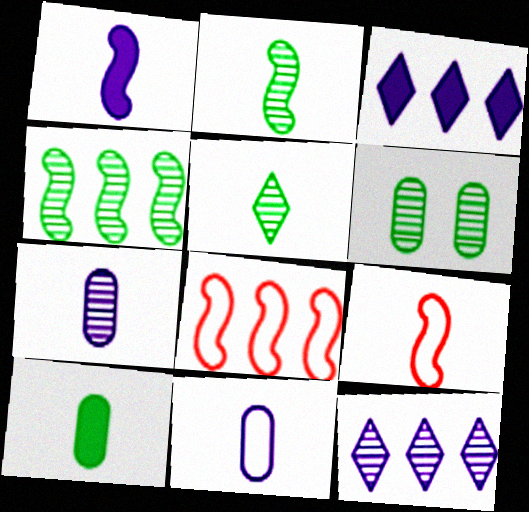[[1, 2, 9], 
[3, 6, 9], 
[4, 5, 6]]